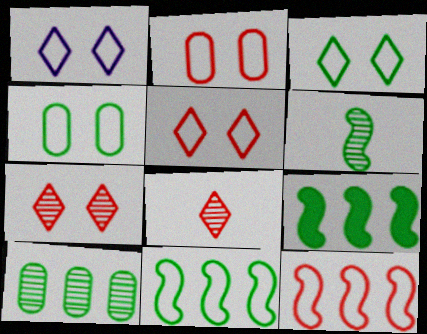[[1, 3, 5]]